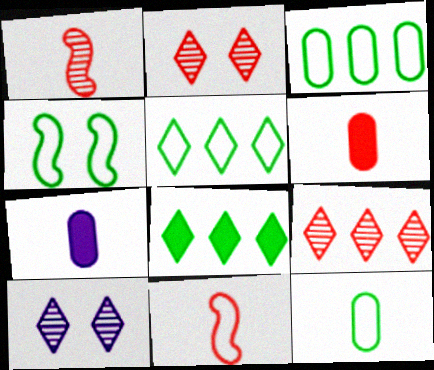[[4, 5, 12], 
[4, 7, 9]]